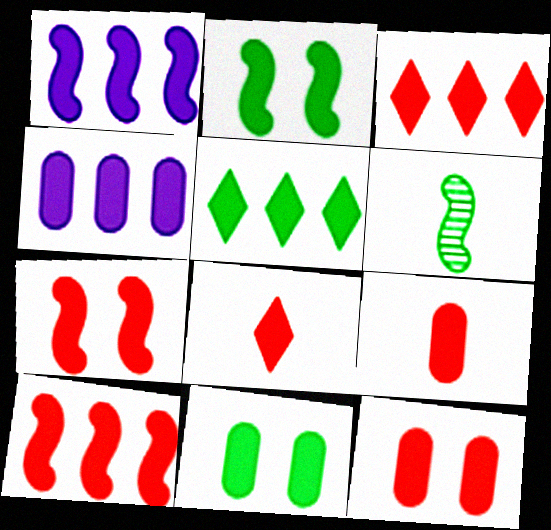[[1, 8, 11], 
[2, 4, 8], 
[3, 7, 9], 
[4, 5, 10], 
[4, 9, 11], 
[8, 10, 12]]